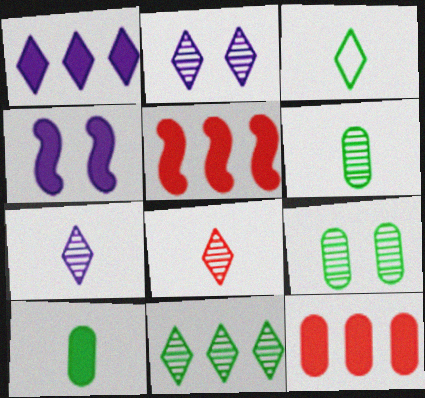[[2, 8, 11]]